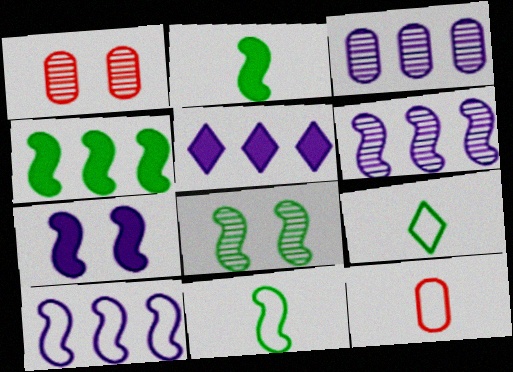[[1, 5, 11], 
[3, 5, 10], 
[4, 8, 11], 
[5, 8, 12]]